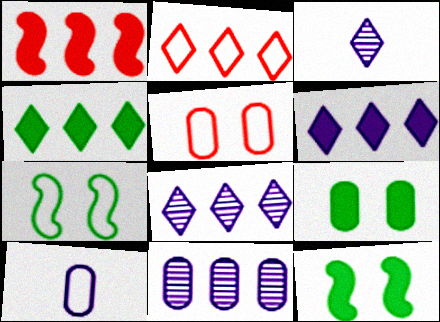[[2, 4, 8], 
[2, 7, 10]]